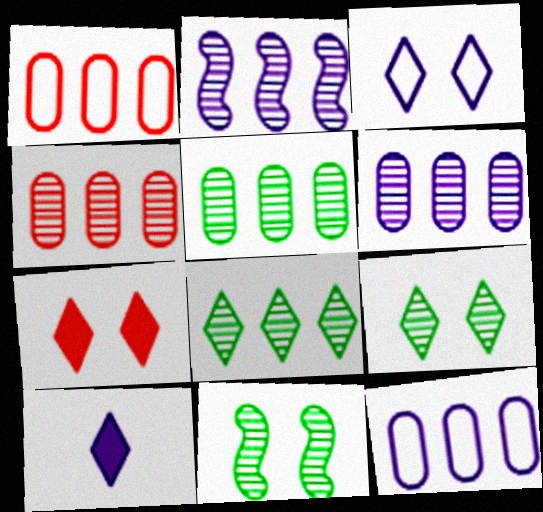[[1, 10, 11], 
[2, 4, 8], 
[3, 7, 9], 
[4, 5, 6]]